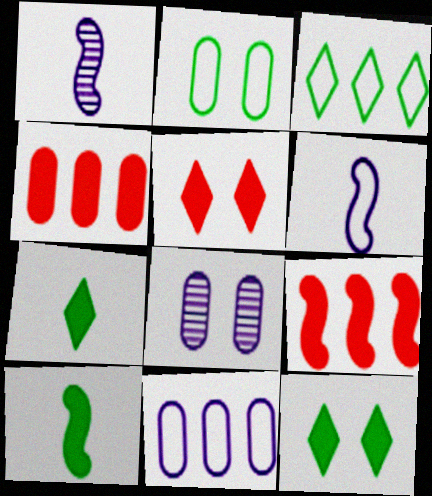[]